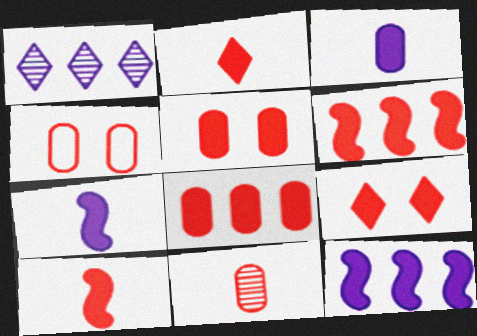[[2, 5, 6], 
[4, 8, 11], 
[8, 9, 10]]